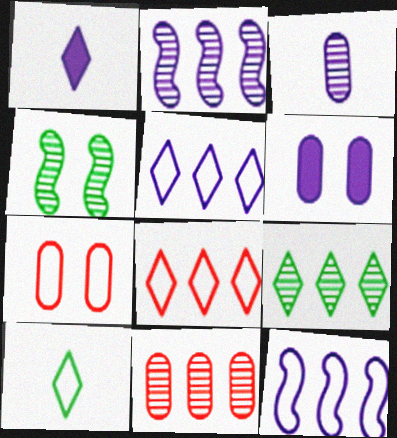[[2, 9, 11], 
[7, 10, 12]]